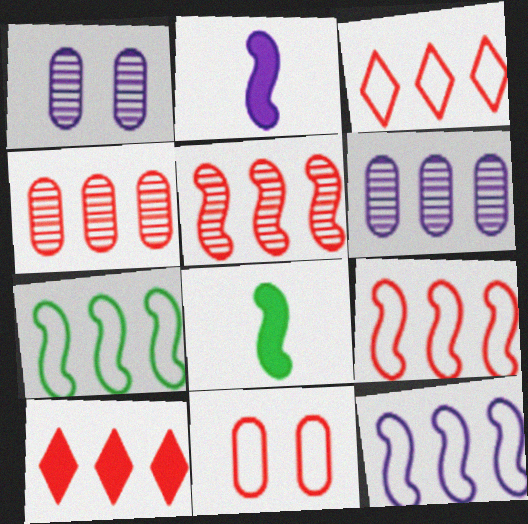[[1, 3, 8], 
[4, 9, 10], 
[6, 7, 10], 
[7, 9, 12]]